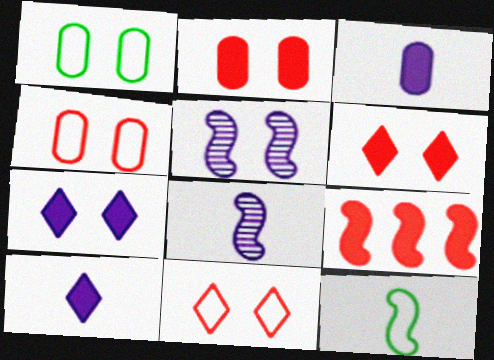[[1, 5, 6], 
[5, 9, 12]]